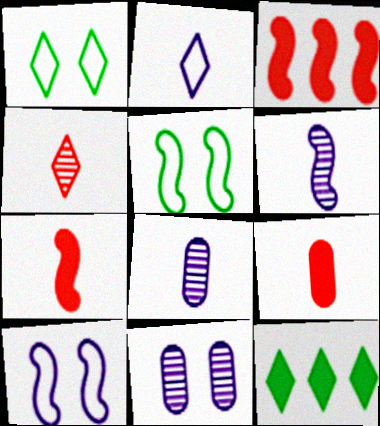[[1, 3, 8], 
[3, 5, 6]]